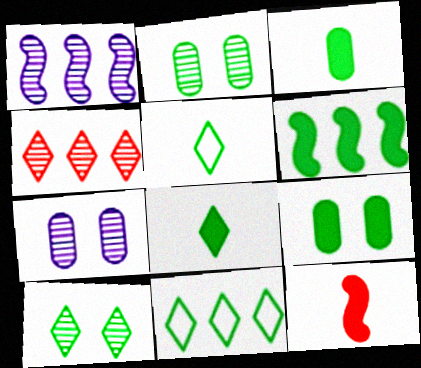[[2, 5, 6], 
[6, 8, 9], 
[7, 11, 12], 
[8, 10, 11]]